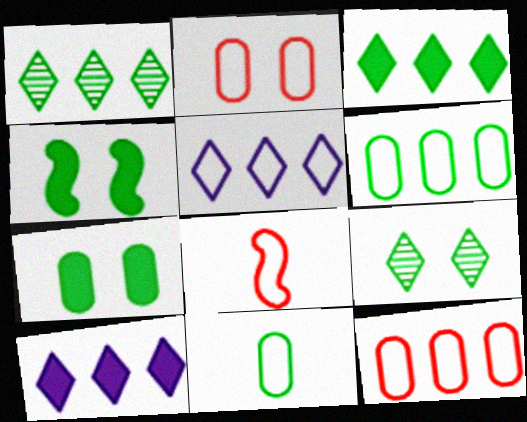[[1, 4, 11]]